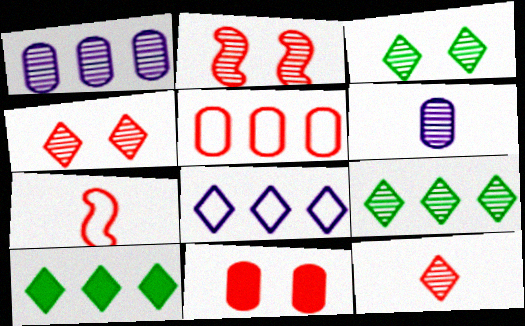[[2, 6, 9]]